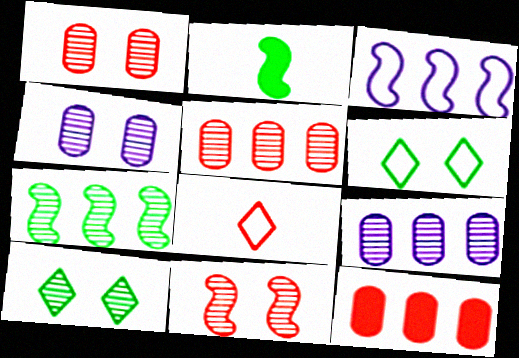[[2, 3, 11], 
[4, 10, 11], 
[8, 11, 12]]